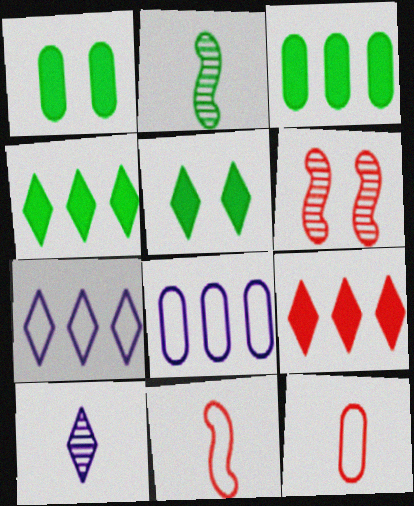[[6, 9, 12]]